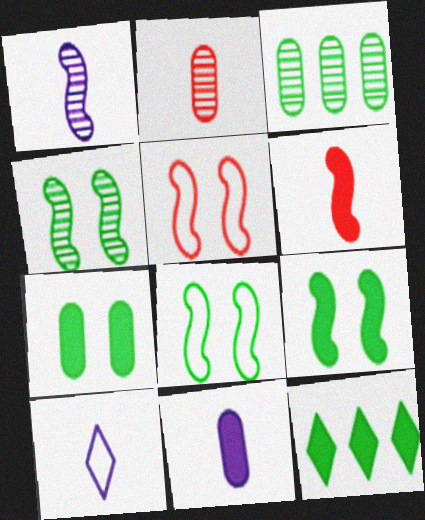[[1, 10, 11], 
[4, 8, 9]]